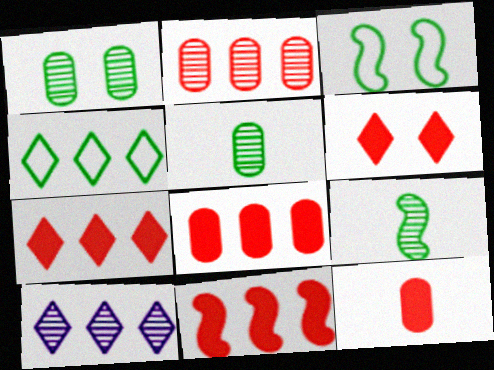[[3, 10, 12], 
[4, 7, 10], 
[6, 11, 12], 
[7, 8, 11]]